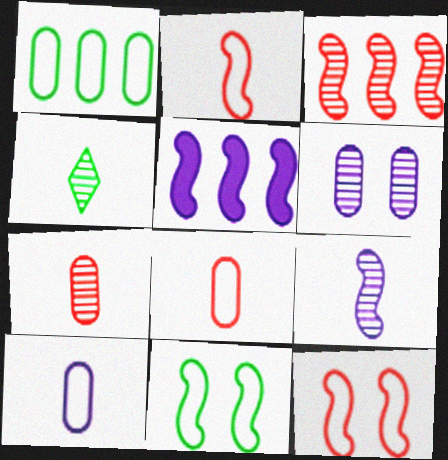[[3, 4, 6], 
[4, 7, 9]]